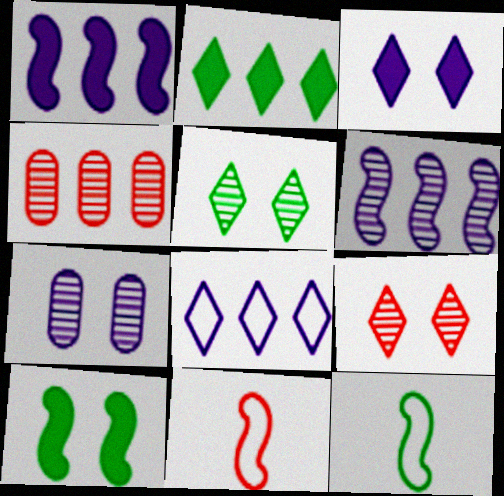[[2, 7, 11], 
[3, 4, 12], 
[6, 10, 11]]